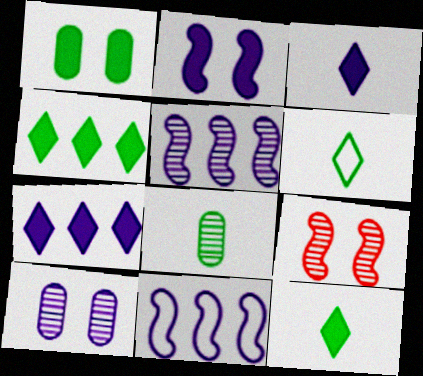[[3, 10, 11]]